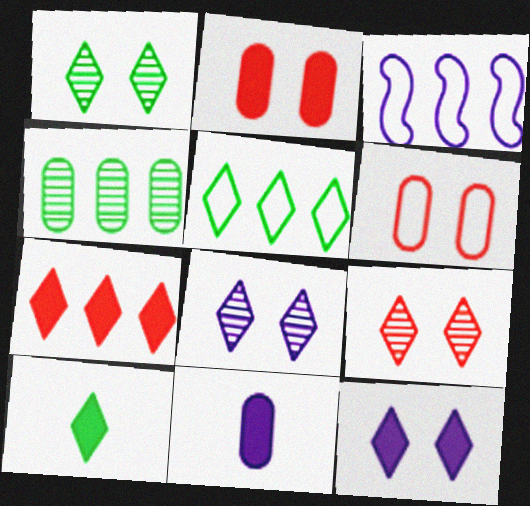[[1, 5, 10], 
[1, 8, 9], 
[3, 4, 7], 
[3, 8, 11], 
[4, 6, 11], 
[7, 10, 12]]